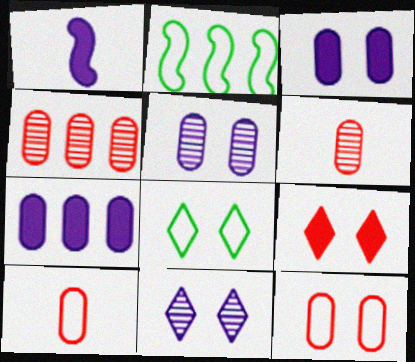[[1, 4, 8], 
[8, 9, 11]]